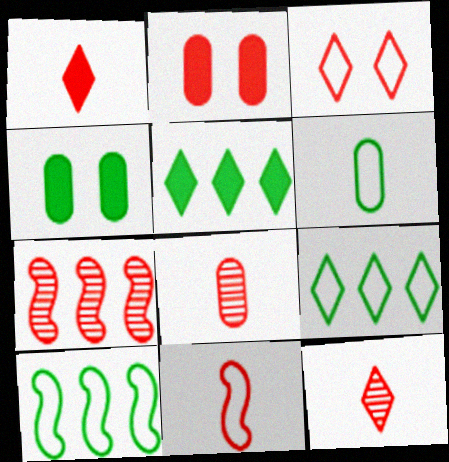[[1, 8, 11]]